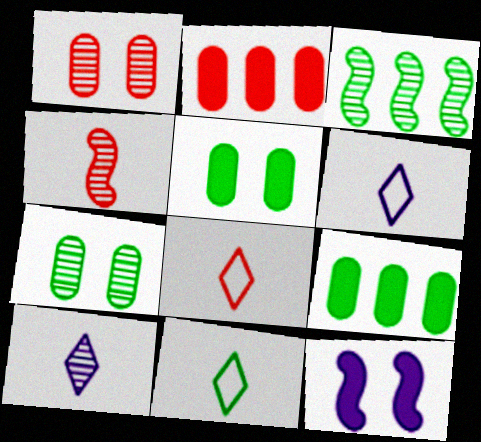[[1, 3, 10], 
[3, 5, 11], 
[6, 8, 11]]